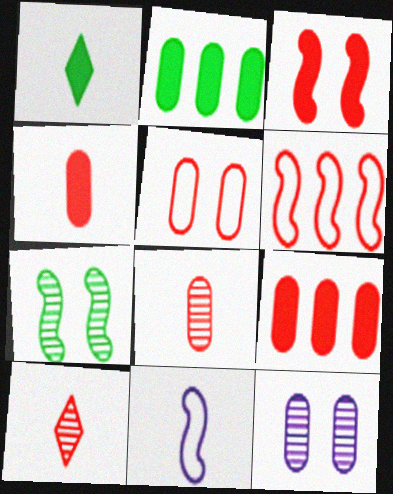[[1, 6, 12], 
[1, 8, 11], 
[5, 8, 9]]